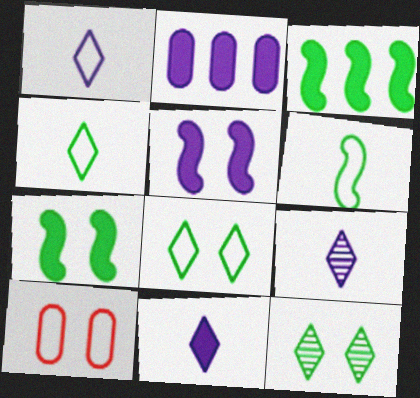[[1, 9, 11], 
[2, 5, 11], 
[3, 9, 10], 
[5, 10, 12]]